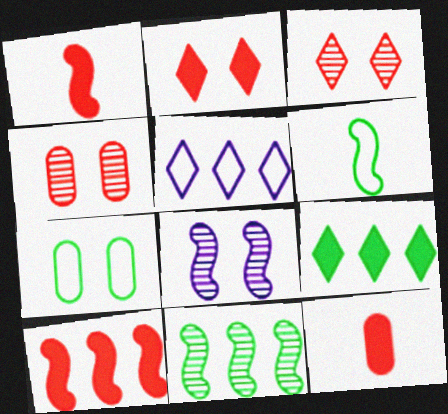[[2, 7, 8], 
[2, 10, 12], 
[6, 8, 10]]